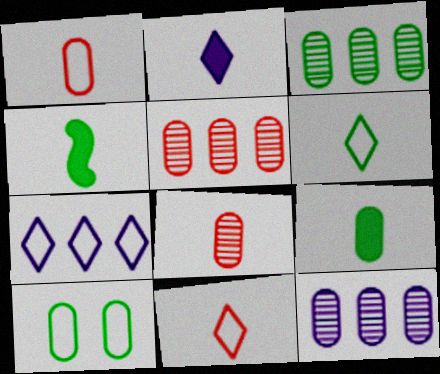[[3, 5, 12], 
[3, 9, 10]]